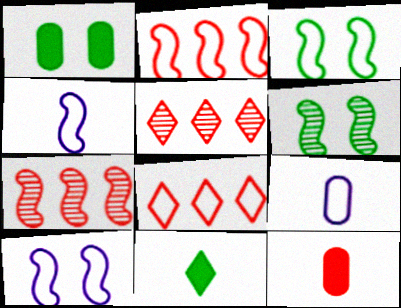[[1, 4, 5], 
[2, 3, 4], 
[3, 8, 9]]